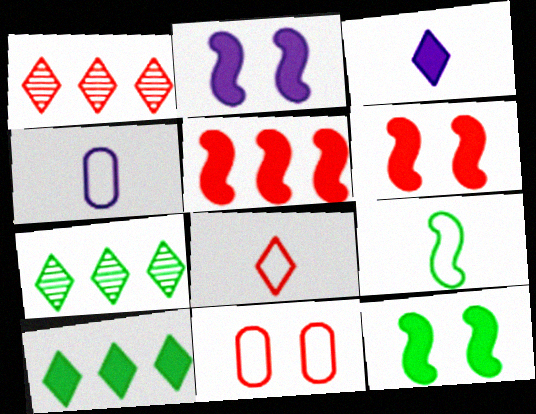[[1, 4, 12], 
[2, 6, 12], 
[4, 6, 7], 
[4, 8, 9]]